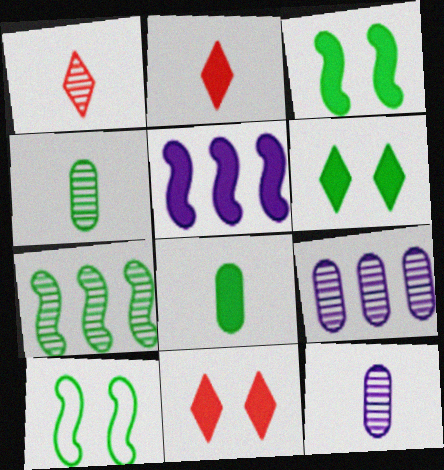[[2, 9, 10], 
[5, 8, 11]]